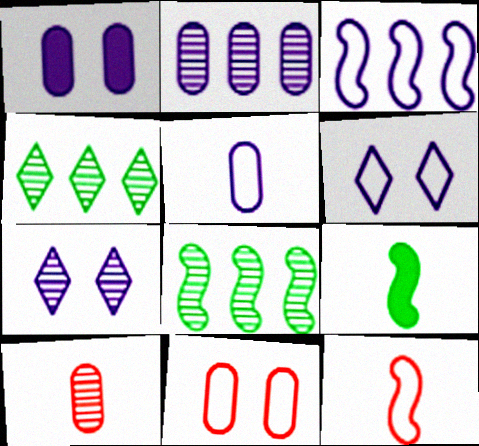[[1, 2, 5], 
[1, 4, 12], 
[3, 5, 6], 
[7, 8, 10]]